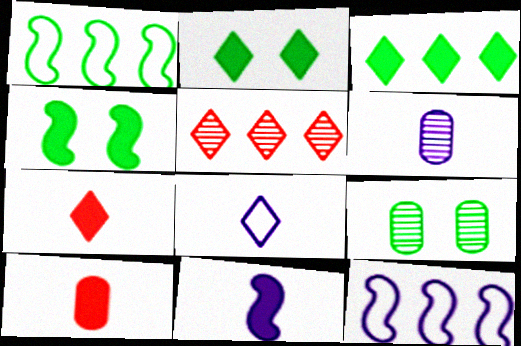[[2, 5, 8], 
[6, 8, 11], 
[7, 9, 12]]